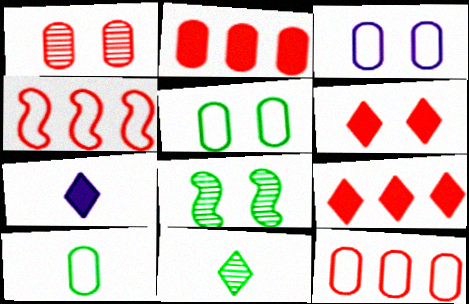[[3, 6, 8], 
[3, 10, 12], 
[7, 8, 12]]